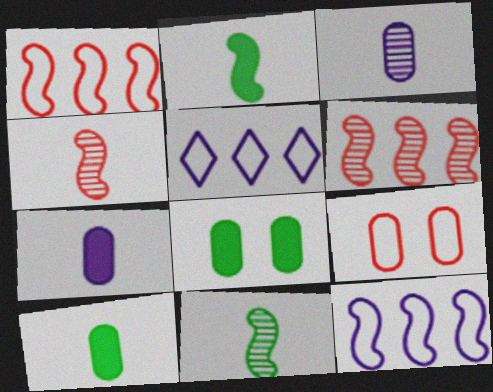[[4, 5, 8]]